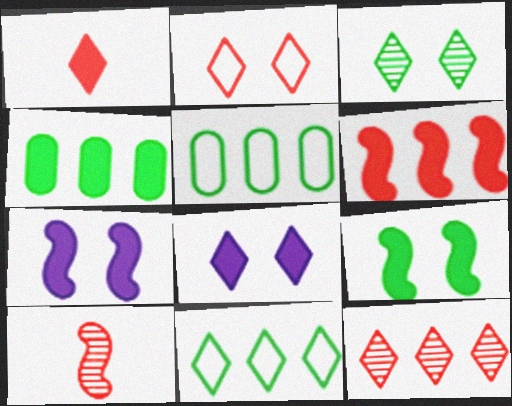[[1, 2, 12], 
[1, 4, 7], 
[2, 3, 8], 
[5, 8, 10]]